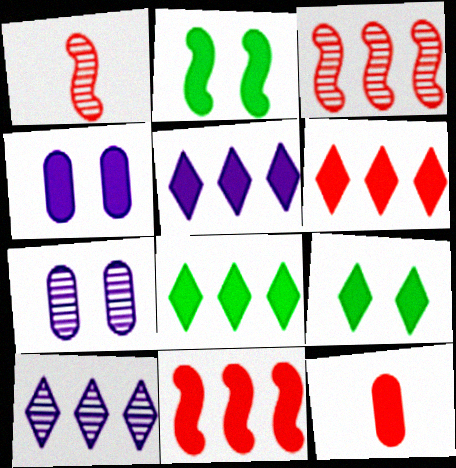[[2, 5, 12], 
[5, 6, 8]]